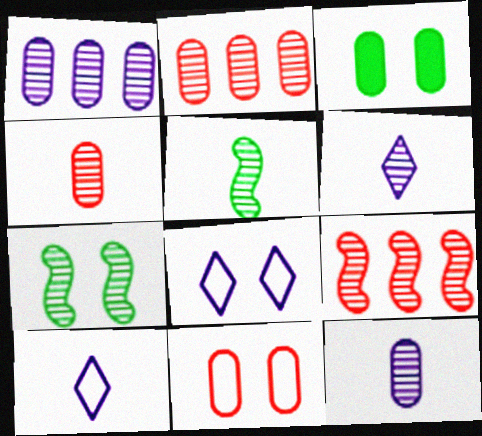[[2, 6, 7], 
[3, 9, 10], 
[4, 5, 6]]